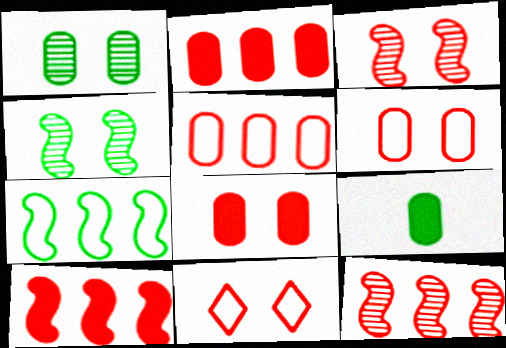[[3, 8, 11]]